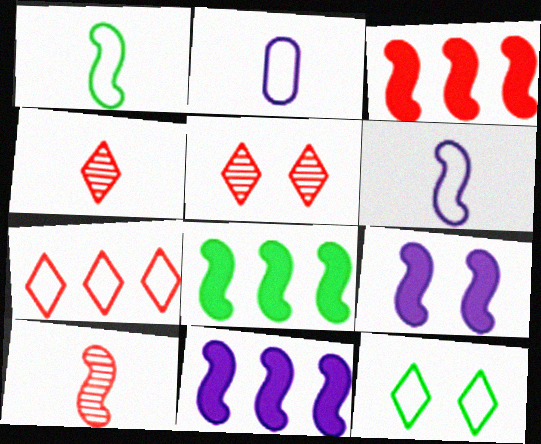[[2, 5, 8], 
[3, 8, 11]]